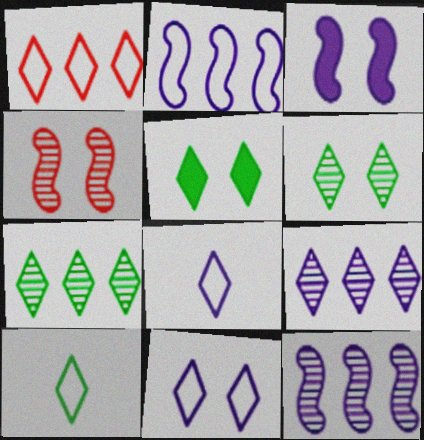[[1, 10, 11], 
[5, 7, 10]]